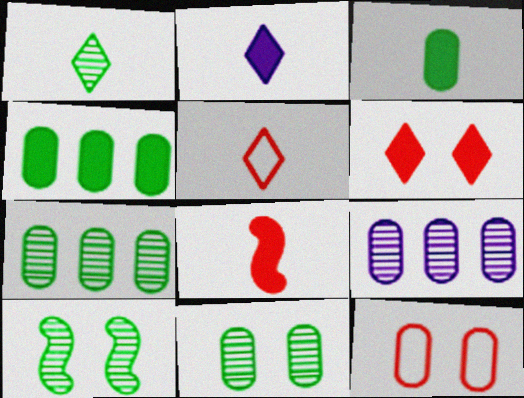[[1, 2, 5], 
[1, 7, 10], 
[2, 3, 8], 
[3, 9, 12]]